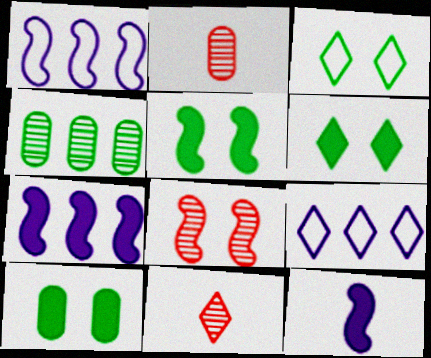[[1, 2, 6], 
[1, 10, 11], 
[2, 3, 7], 
[2, 5, 9], 
[5, 6, 10], 
[6, 9, 11]]